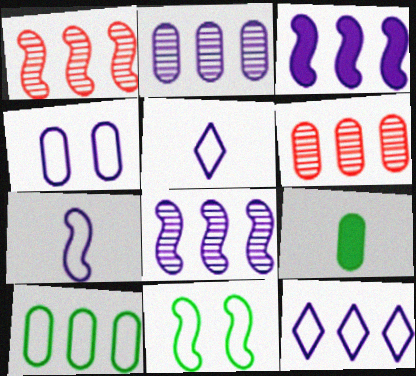[[2, 3, 12], 
[4, 6, 9], 
[4, 7, 12]]